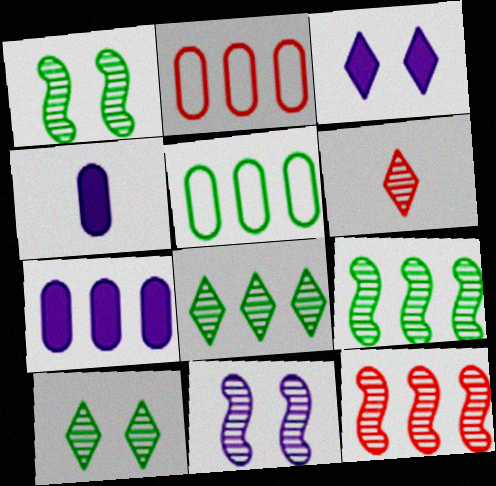[]